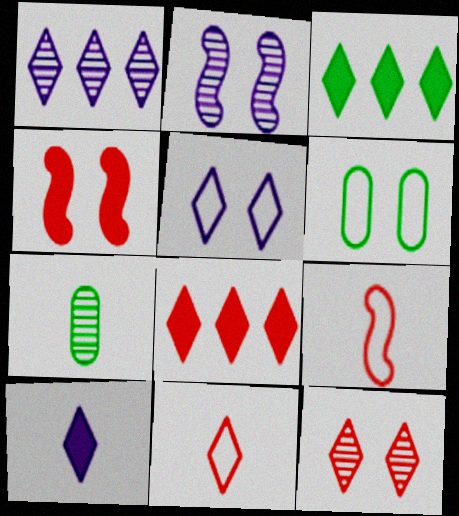[[1, 5, 10], 
[7, 9, 10], 
[8, 11, 12]]